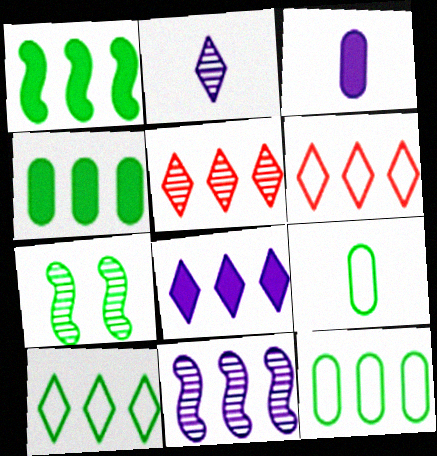[[3, 6, 7], 
[4, 6, 11], 
[5, 8, 10]]